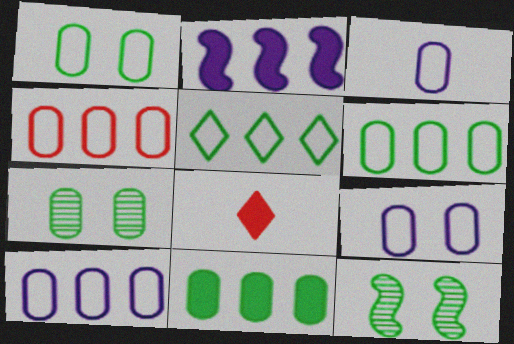[[1, 3, 4], 
[3, 9, 10], 
[4, 6, 10], 
[8, 10, 12]]